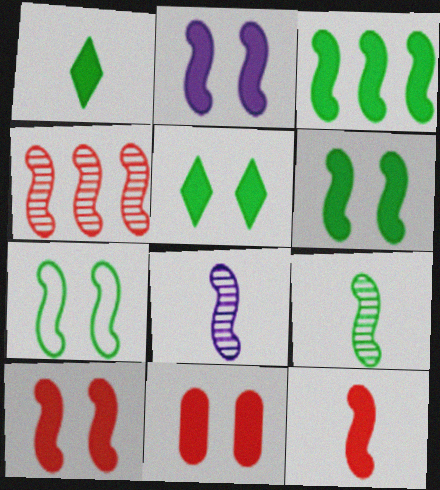[[2, 3, 12], 
[2, 5, 11], 
[2, 6, 10], 
[3, 7, 9]]